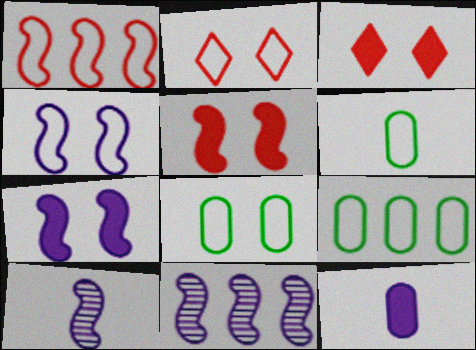[[2, 4, 8], 
[3, 6, 11], 
[3, 9, 10], 
[6, 8, 9]]